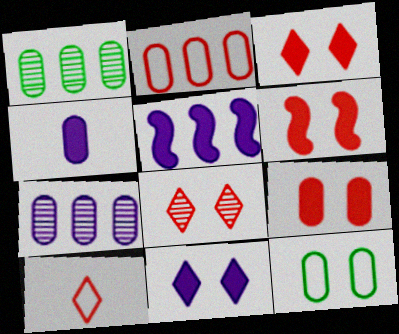[[3, 6, 9], 
[4, 5, 11]]